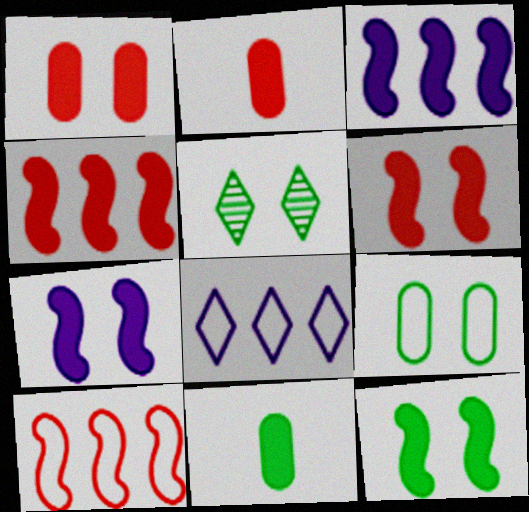[[5, 9, 12], 
[6, 7, 12]]